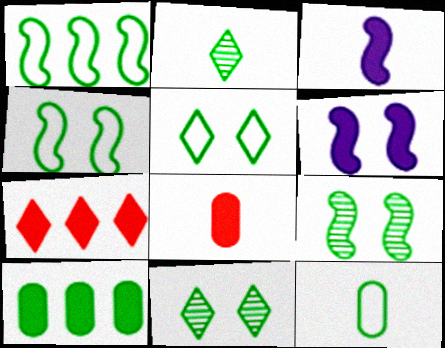[[1, 5, 12], 
[2, 4, 10]]